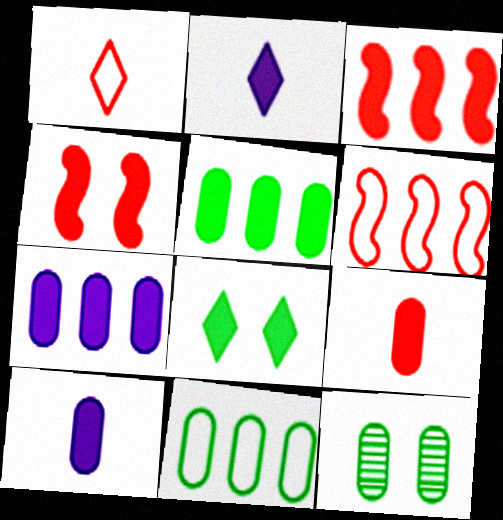[[2, 4, 5], 
[2, 6, 12], 
[3, 8, 10]]